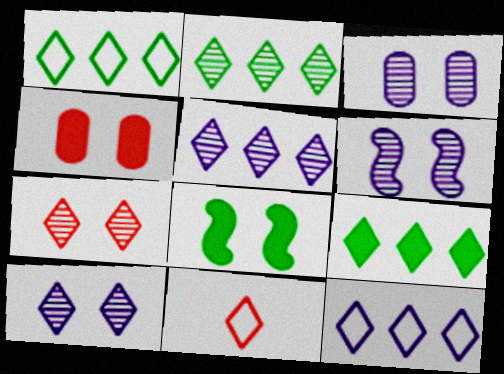[[1, 2, 9], 
[3, 6, 10], 
[9, 10, 11]]